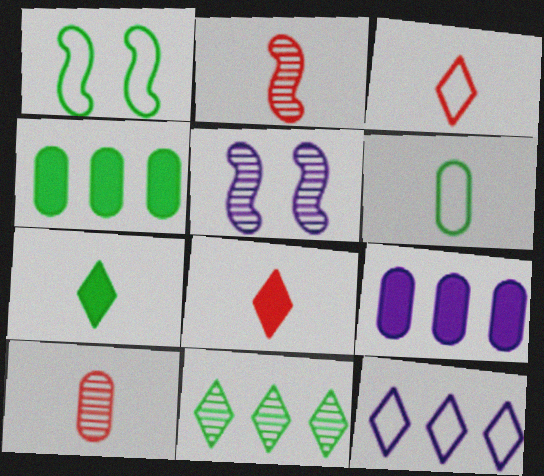[[3, 4, 5], 
[5, 10, 11]]